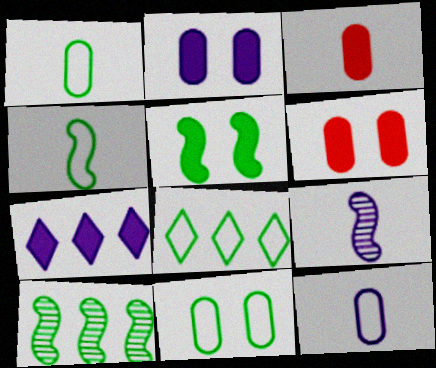[[3, 5, 7], 
[4, 5, 10], 
[4, 8, 11], 
[6, 8, 9]]